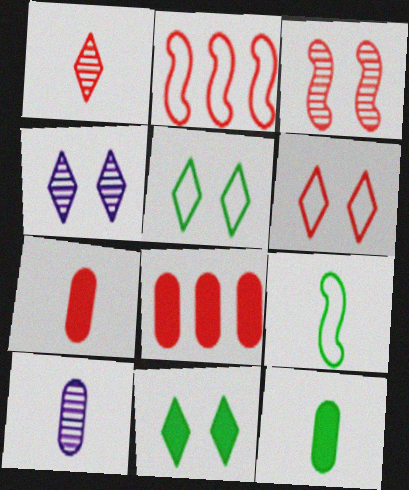[[2, 4, 12], 
[2, 10, 11], 
[4, 6, 11], 
[4, 8, 9]]